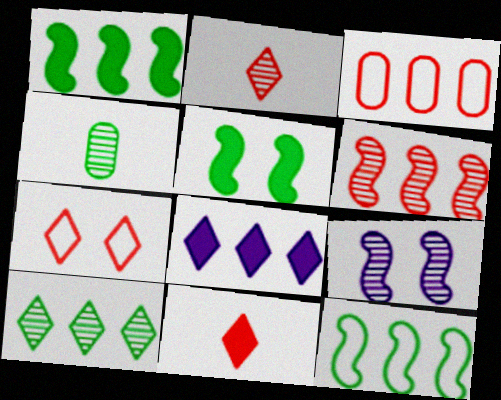[]